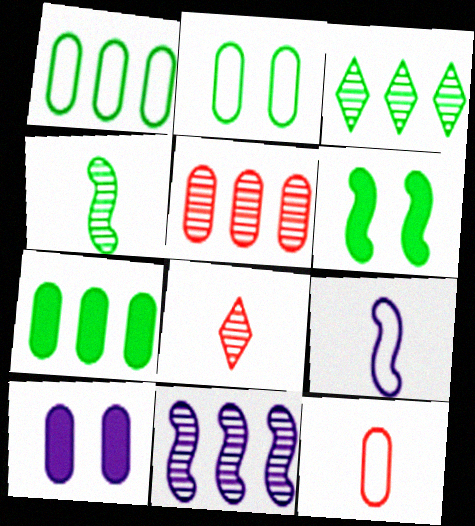[[3, 5, 11]]